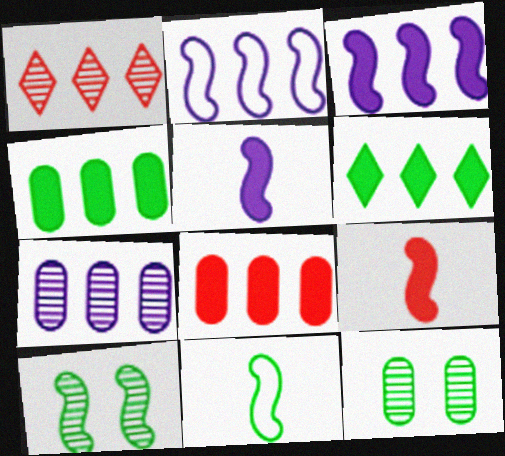[[1, 2, 4], 
[2, 9, 10], 
[3, 6, 8], 
[6, 11, 12]]